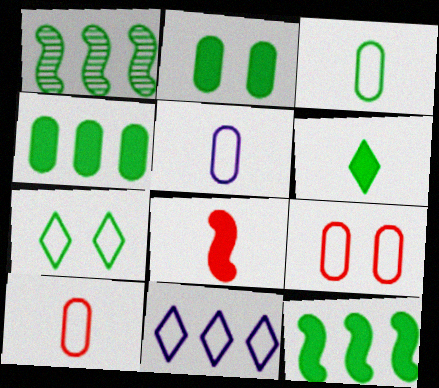[[2, 6, 12], 
[3, 5, 10]]